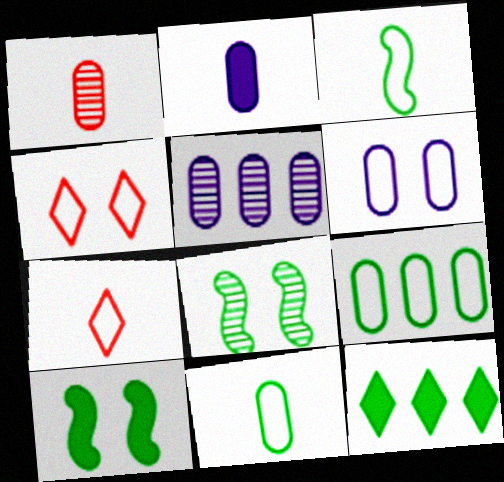[[1, 2, 11], 
[2, 5, 6], 
[5, 7, 10], 
[8, 11, 12]]